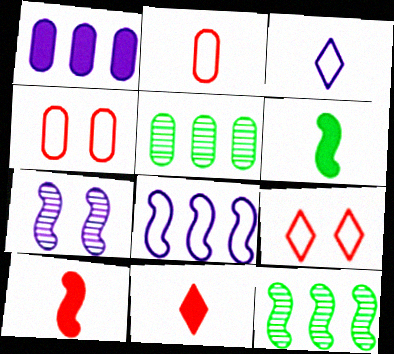[[1, 3, 7]]